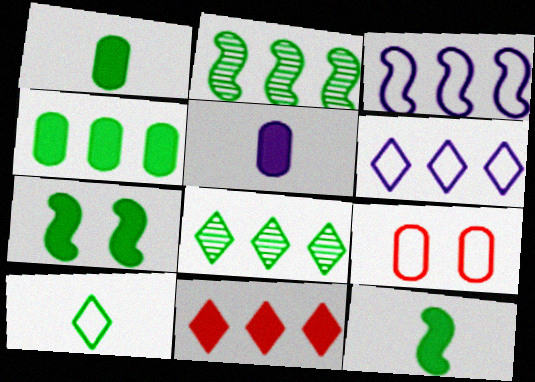[[3, 9, 10], 
[5, 7, 11], 
[6, 8, 11]]